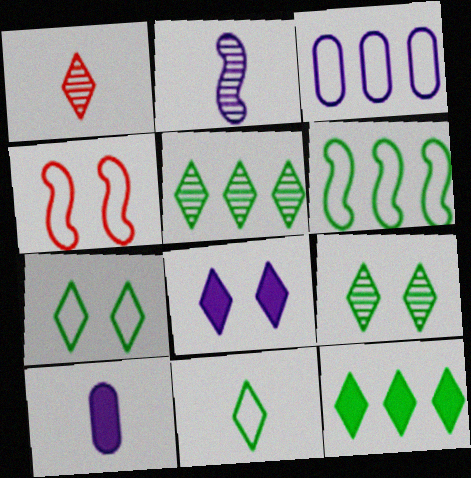[[2, 3, 8], 
[3, 4, 11], 
[4, 5, 10], 
[9, 11, 12]]